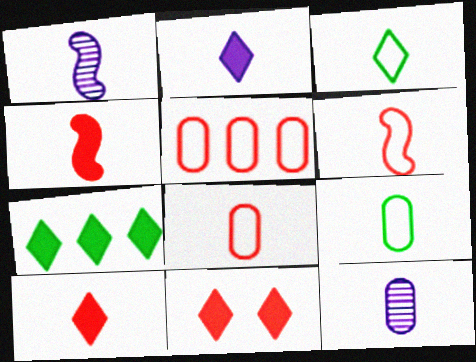[[1, 9, 10], 
[2, 7, 11], 
[3, 4, 12]]